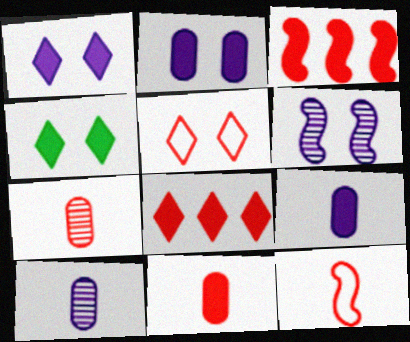[[3, 4, 9], 
[3, 5, 7]]